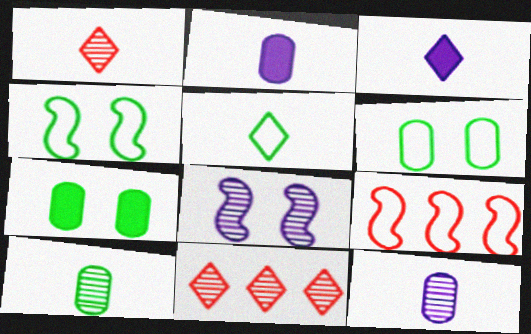[[1, 3, 5], 
[2, 4, 11], 
[8, 10, 11]]